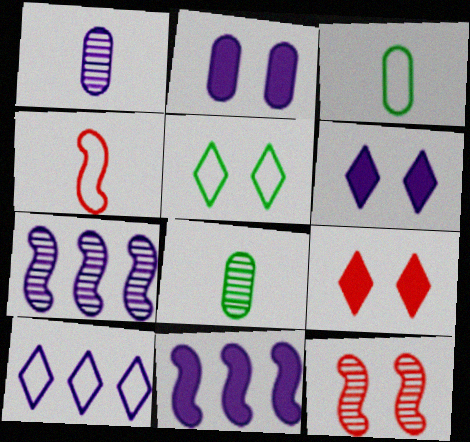[[2, 5, 12], 
[3, 7, 9]]